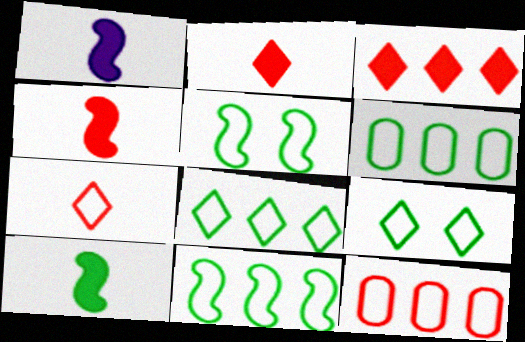[[1, 4, 10], 
[6, 8, 11]]